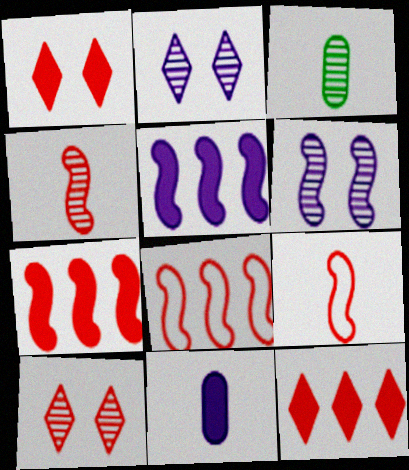[]